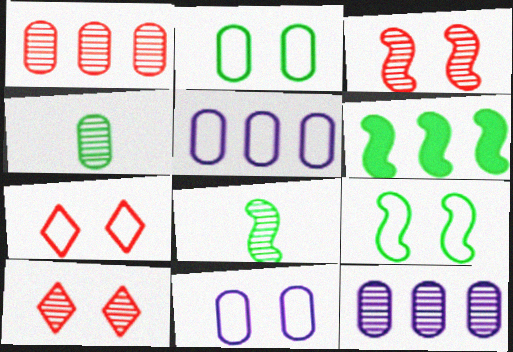[[6, 8, 9], 
[7, 9, 11], 
[8, 10, 12]]